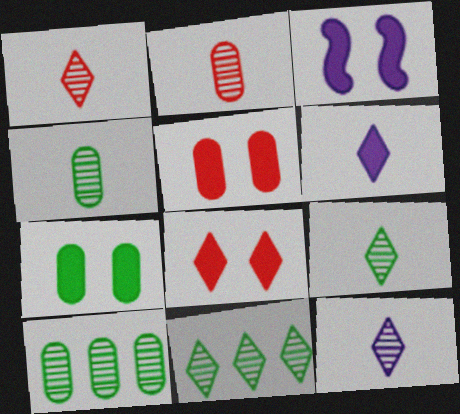[[1, 9, 12], 
[3, 7, 8]]